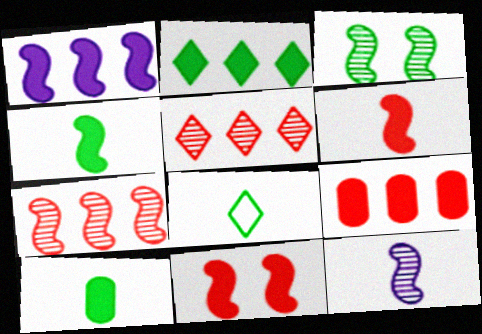[[1, 2, 9], 
[1, 4, 11], 
[3, 7, 12]]